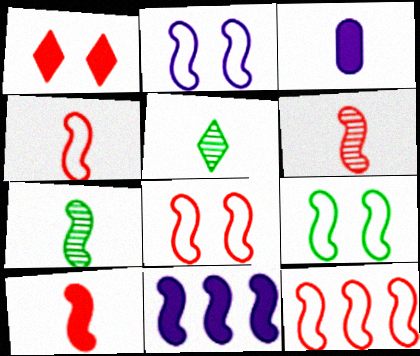[[2, 8, 9], 
[3, 4, 5], 
[4, 6, 10], 
[4, 8, 12], 
[6, 9, 11], 
[7, 8, 11]]